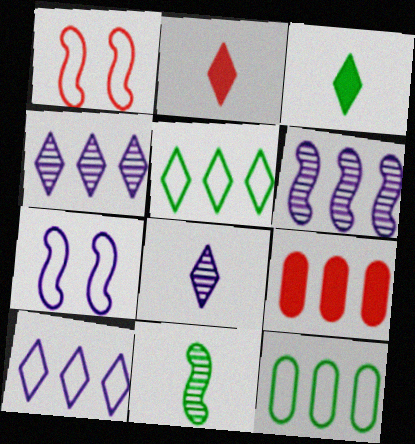[[5, 6, 9]]